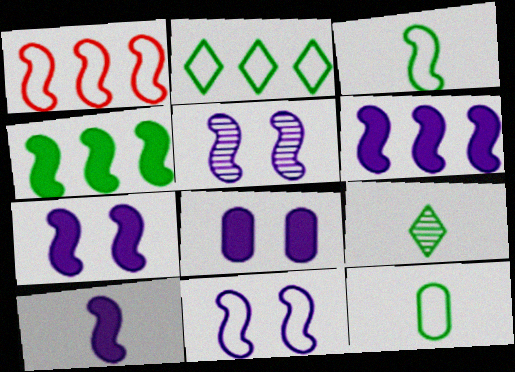[[1, 3, 11], 
[1, 8, 9], 
[5, 7, 11], 
[6, 7, 10]]